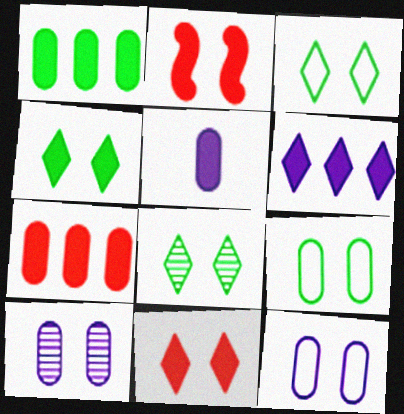[[2, 3, 10], 
[2, 8, 12], 
[3, 4, 8]]